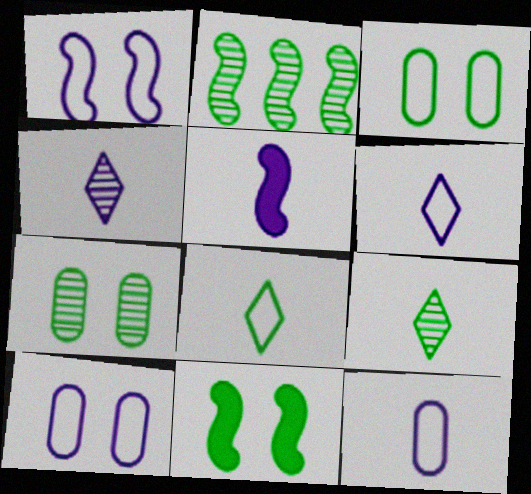[[2, 7, 9], 
[4, 5, 12]]